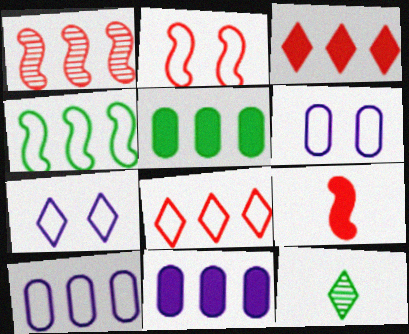[[1, 2, 9], 
[2, 11, 12], 
[3, 7, 12], 
[4, 8, 10]]